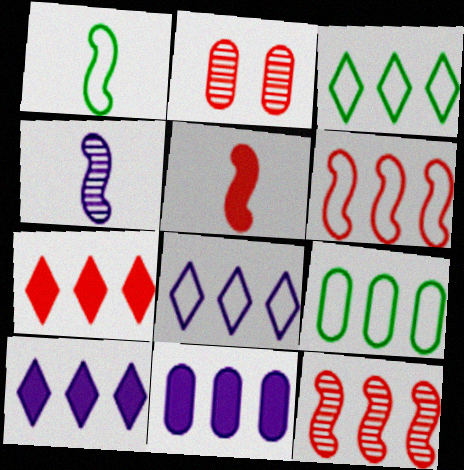[[1, 2, 10], 
[1, 4, 5], 
[3, 11, 12], 
[6, 8, 9], 
[9, 10, 12]]